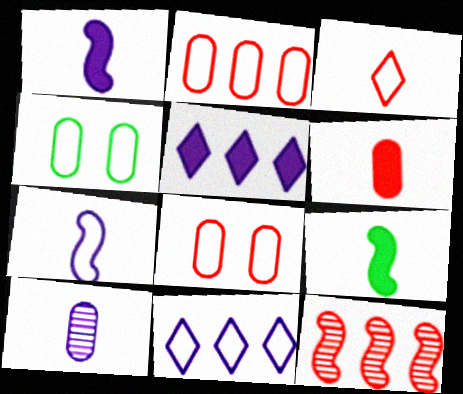[[3, 9, 10]]